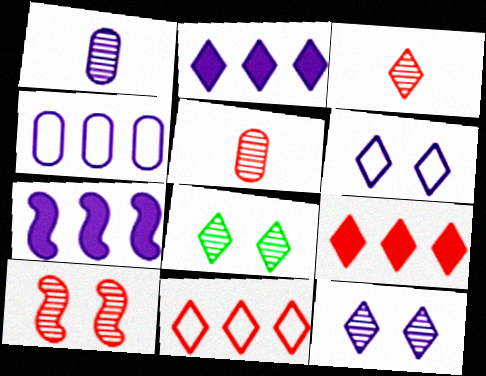[[1, 6, 7]]